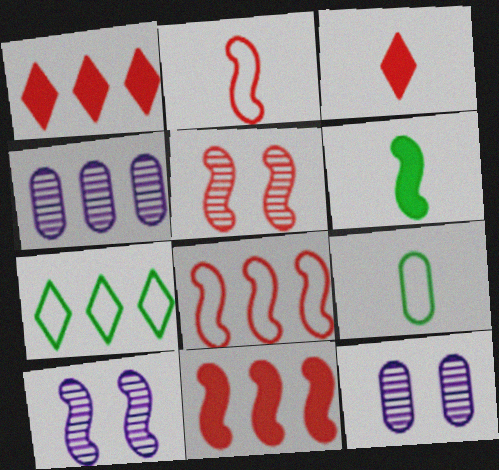[[1, 9, 10], 
[2, 5, 11], 
[4, 7, 11], 
[6, 8, 10]]